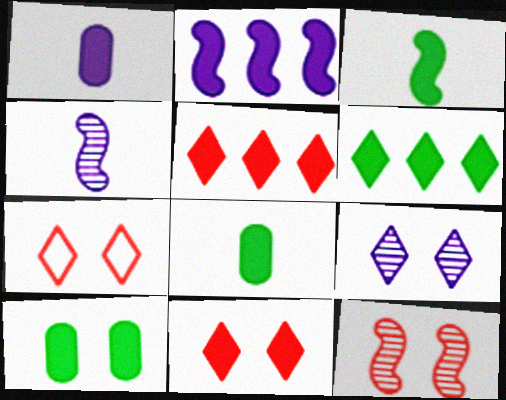[[2, 8, 11], 
[3, 6, 10]]